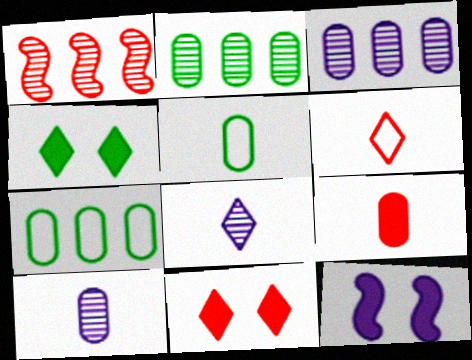[[2, 6, 12], 
[5, 9, 10]]